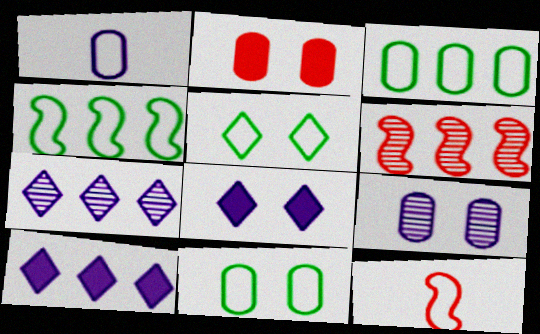[[2, 9, 11], 
[3, 6, 10]]